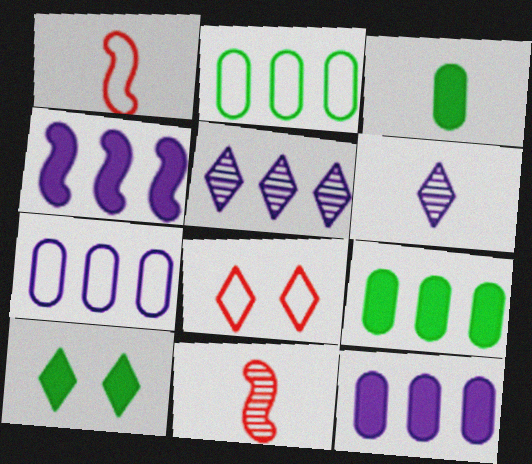[[1, 3, 6], 
[4, 5, 7], 
[7, 10, 11]]